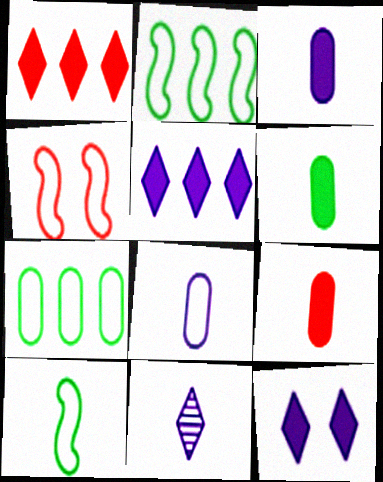[[3, 6, 9], 
[9, 10, 11]]